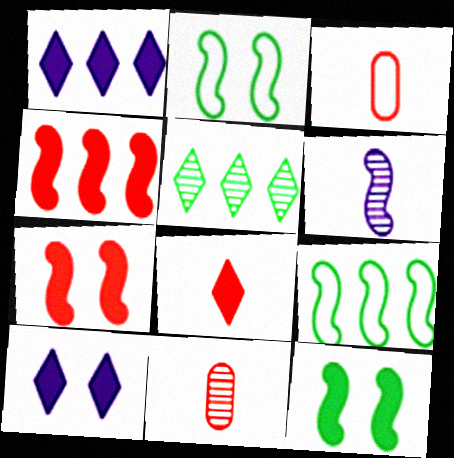[[1, 2, 11], 
[2, 4, 6], 
[6, 7, 9], 
[9, 10, 11]]